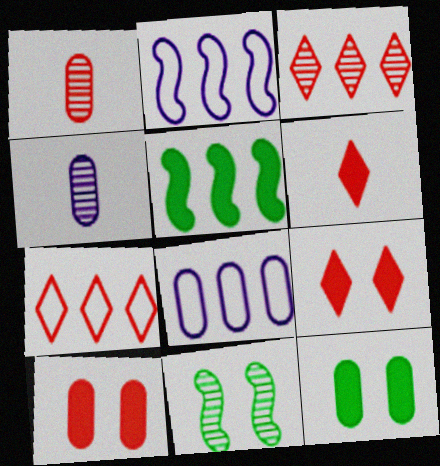[[1, 8, 12], 
[3, 4, 11], 
[3, 5, 8], 
[6, 8, 11]]